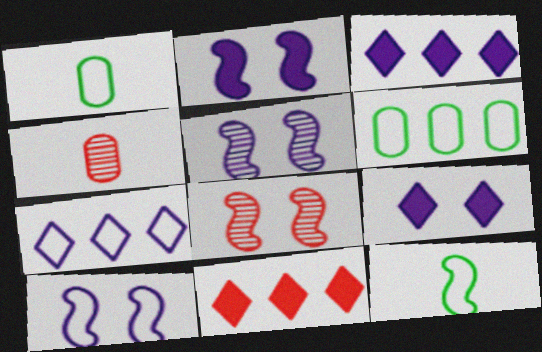[[1, 3, 8], 
[1, 5, 11], 
[2, 5, 10]]